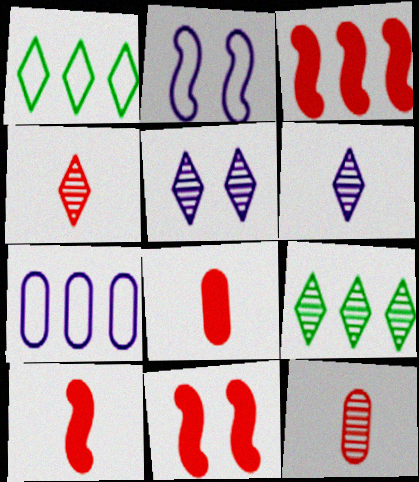[[2, 8, 9], 
[3, 7, 9], 
[3, 10, 11], 
[4, 5, 9]]